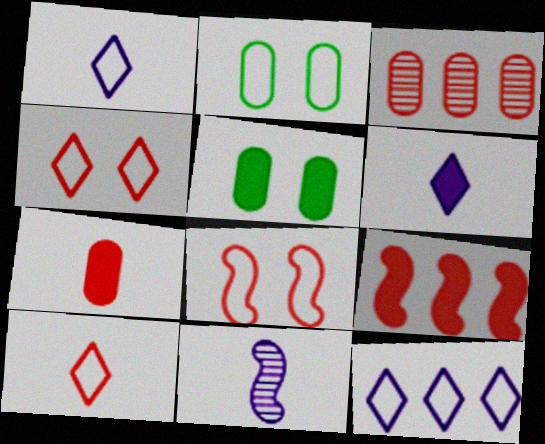[[5, 6, 9]]